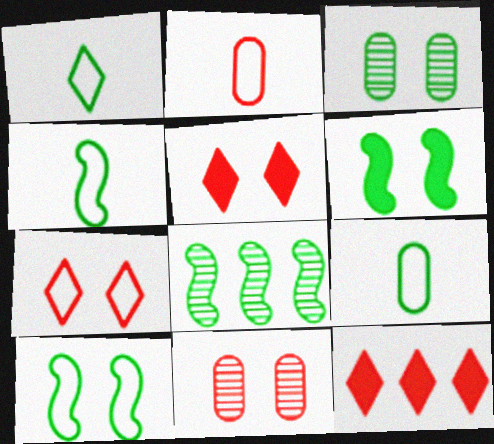[[1, 4, 9], 
[4, 6, 8]]